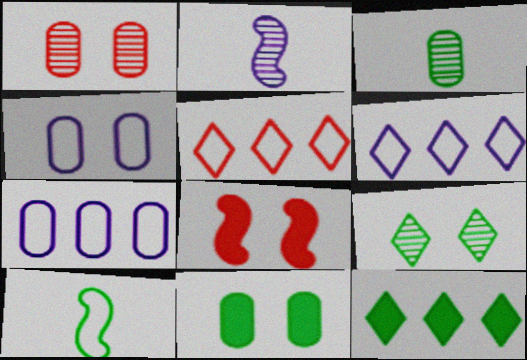[[1, 4, 11], 
[2, 5, 11], 
[3, 6, 8], 
[4, 5, 10], 
[4, 8, 9]]